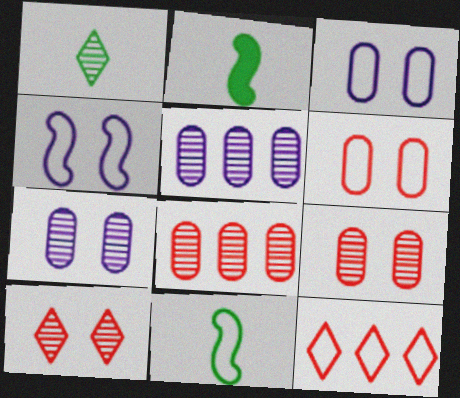[[2, 7, 12], 
[3, 11, 12]]